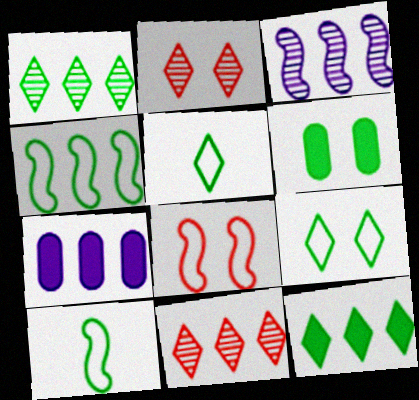[[1, 6, 10], 
[2, 7, 10], 
[4, 7, 11]]